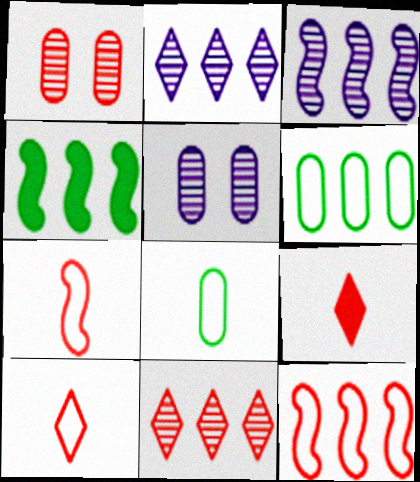[[1, 9, 12], 
[3, 4, 12], 
[4, 5, 10]]